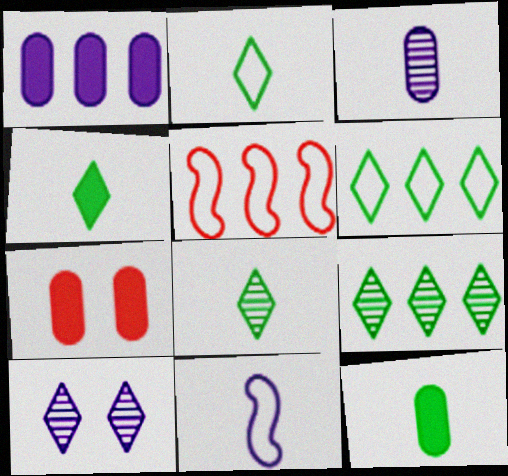[[1, 5, 9], 
[1, 7, 12], 
[1, 10, 11], 
[2, 4, 8], 
[5, 10, 12], 
[7, 9, 11]]